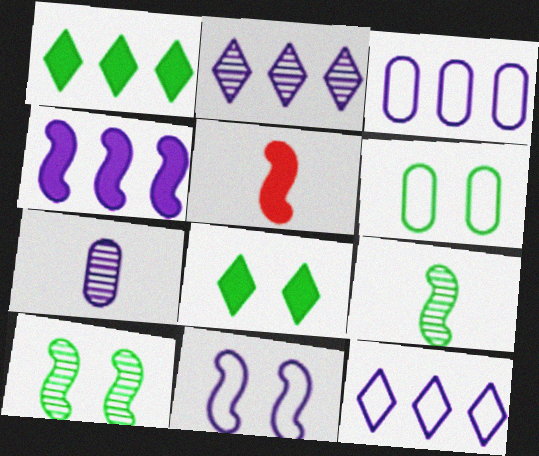[[1, 6, 9], 
[2, 3, 4], 
[2, 5, 6], 
[6, 8, 10]]